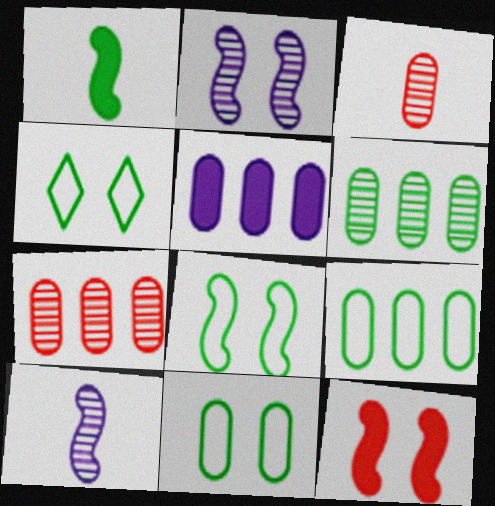[[1, 4, 6], 
[2, 8, 12], 
[3, 5, 11], 
[4, 8, 11], 
[5, 7, 9]]